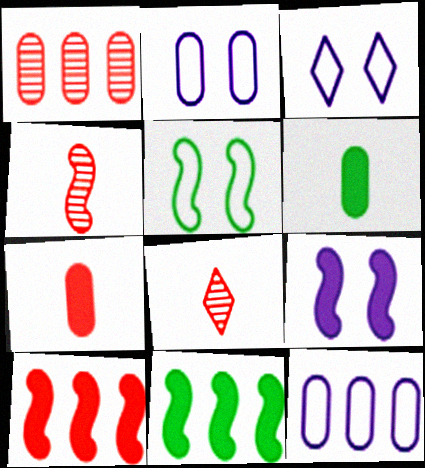[[1, 2, 6], 
[2, 8, 11]]